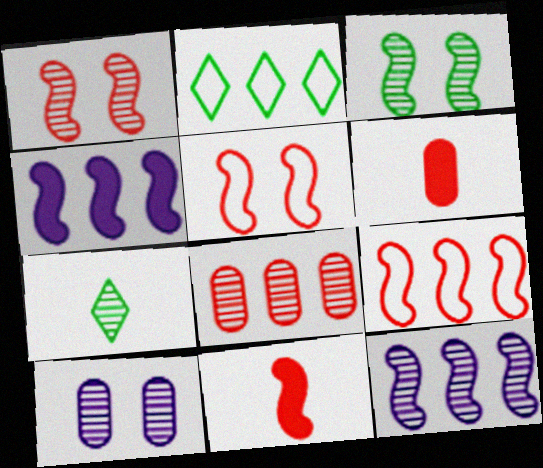[[1, 9, 11], 
[2, 4, 8], 
[2, 10, 11]]